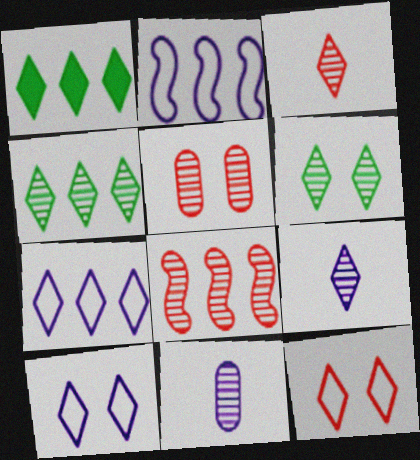[[1, 3, 10], 
[1, 9, 12], 
[3, 5, 8], 
[6, 8, 11]]